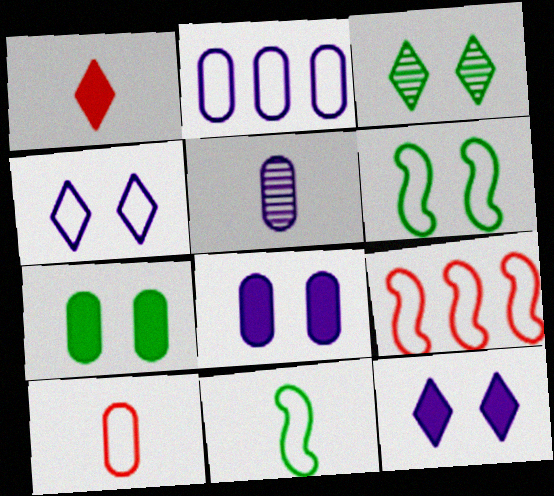[[1, 5, 11], 
[2, 5, 8], 
[3, 6, 7]]